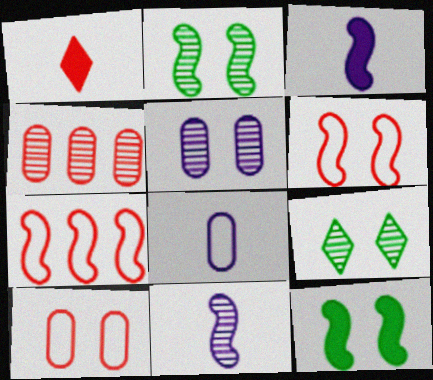[[1, 4, 6], 
[2, 3, 7], 
[4, 9, 11], 
[7, 11, 12]]